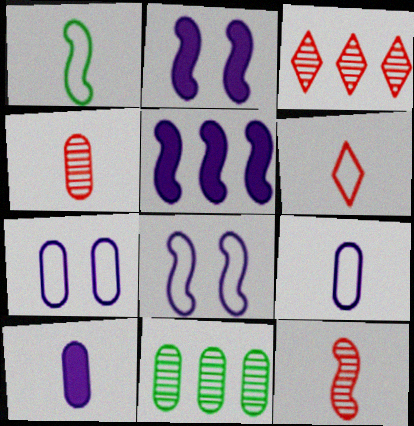[[1, 6, 9], 
[2, 6, 11]]